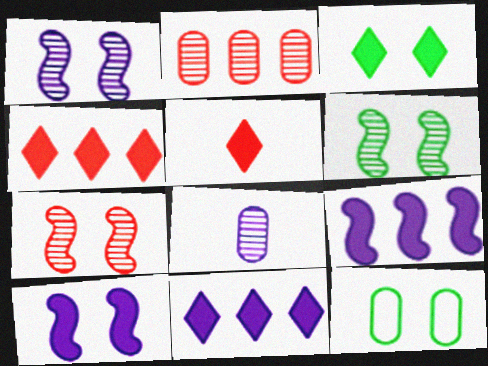[[1, 6, 7], 
[3, 5, 11], 
[3, 6, 12]]